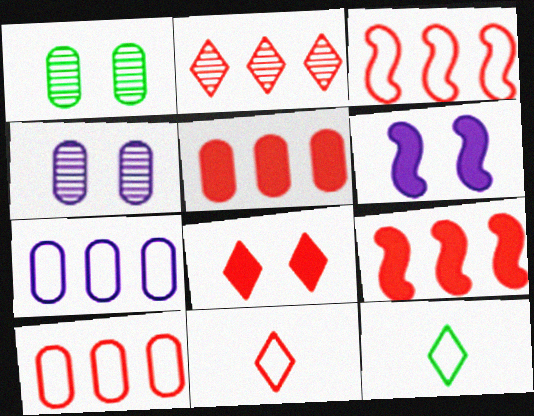[[2, 3, 5], 
[2, 8, 11], 
[2, 9, 10], 
[4, 9, 12]]